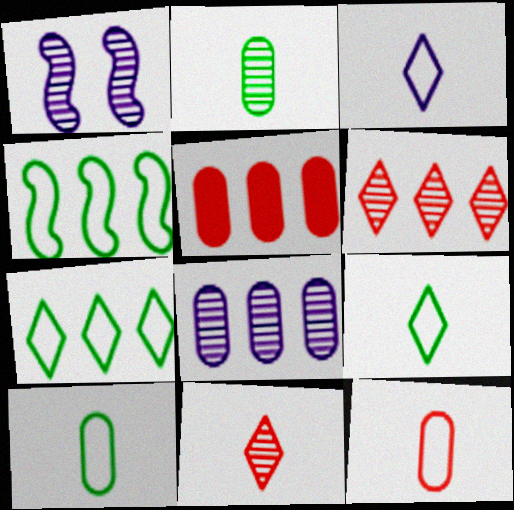[[1, 2, 6], 
[1, 5, 9]]